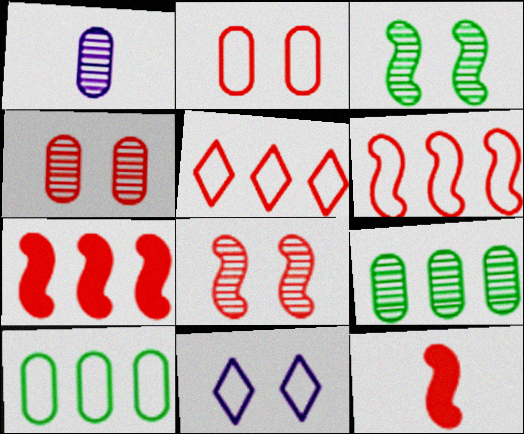[[1, 4, 9], 
[4, 5, 12], 
[6, 8, 12], 
[9, 11, 12]]